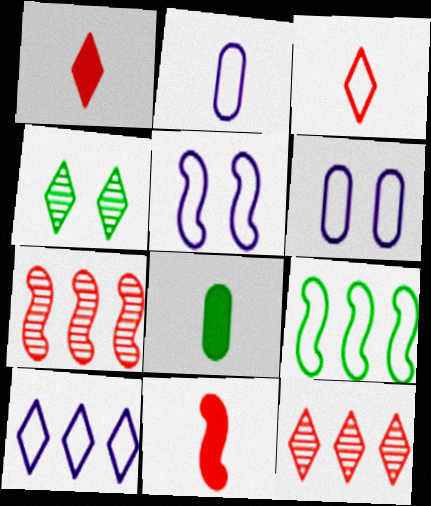[[1, 4, 10], 
[2, 5, 10], 
[3, 6, 9], 
[4, 8, 9], 
[5, 8, 12]]